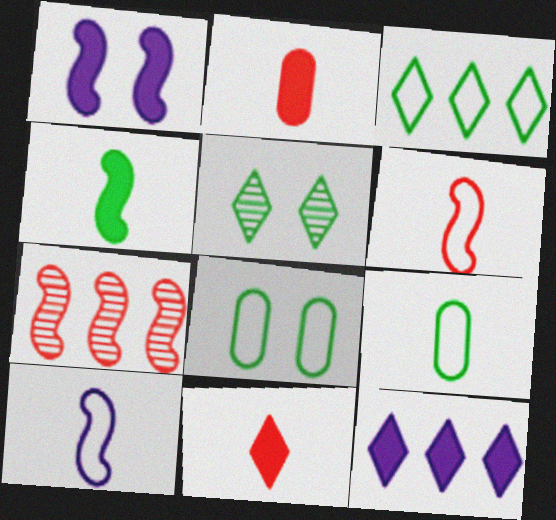[]